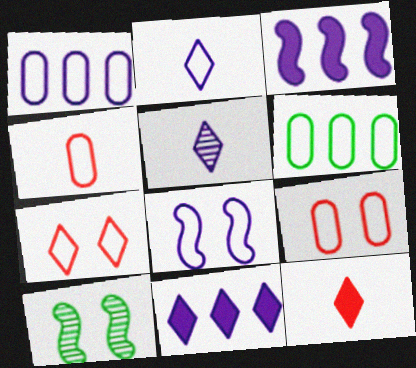[[1, 2, 8], 
[1, 10, 12], 
[4, 10, 11]]